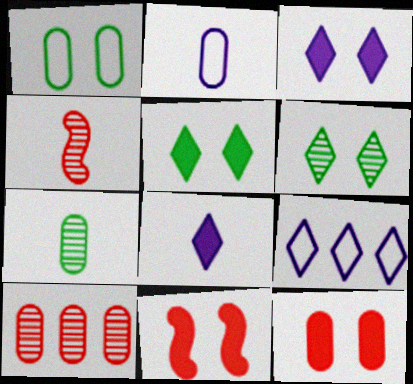[[7, 9, 11]]